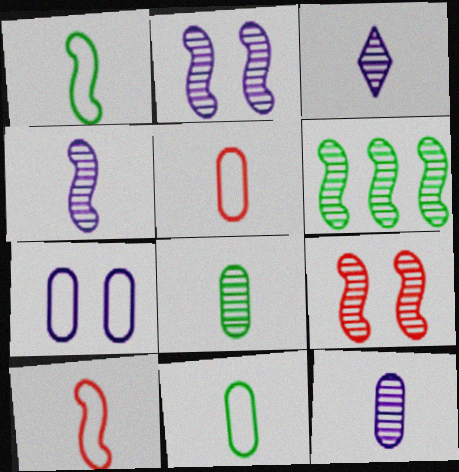[[3, 4, 12], 
[4, 6, 9]]